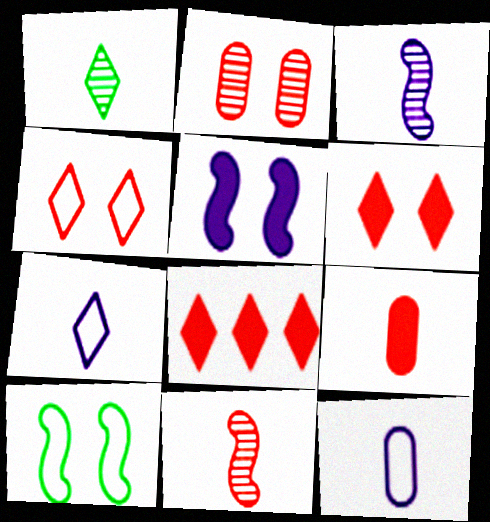[]